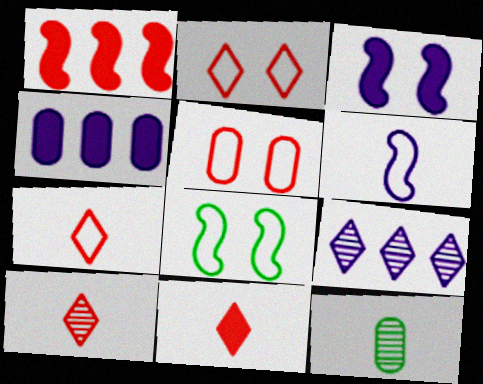[[1, 5, 10], 
[4, 5, 12], 
[4, 8, 10], 
[6, 11, 12], 
[7, 10, 11]]